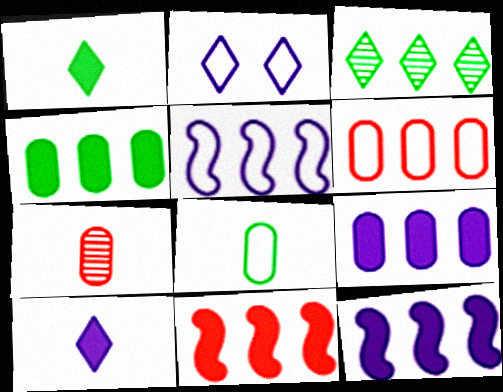[[3, 6, 12]]